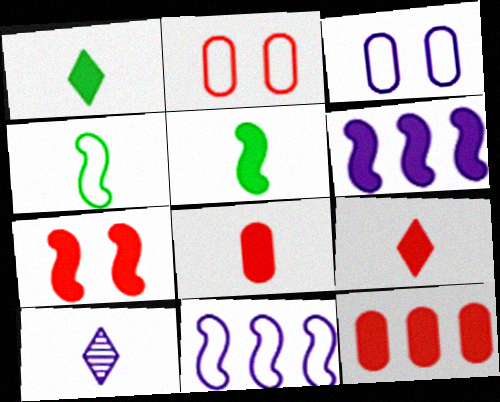[[3, 6, 10], 
[4, 8, 10], 
[5, 6, 7], 
[7, 9, 12]]